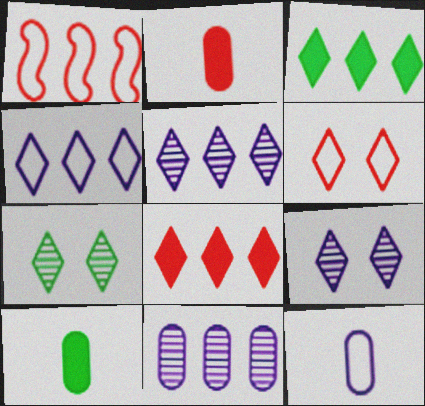[[1, 3, 11], 
[1, 9, 10]]